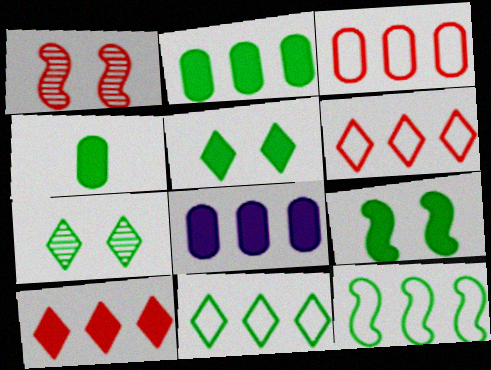[[4, 7, 12]]